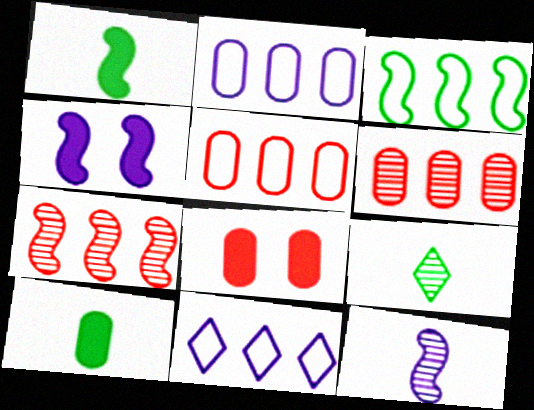[[3, 5, 11], 
[4, 5, 9]]